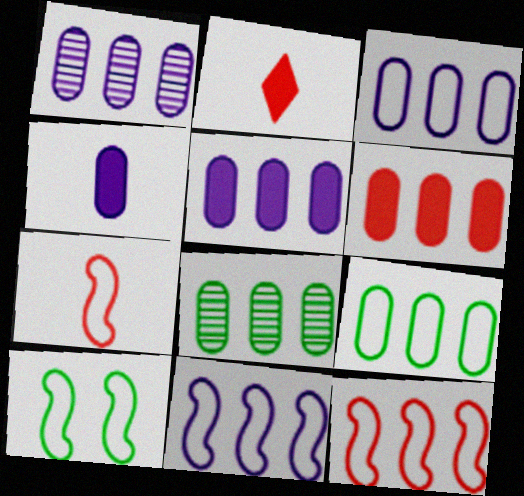[[1, 2, 10], 
[1, 3, 5], 
[1, 6, 9], 
[3, 6, 8], 
[7, 10, 11]]